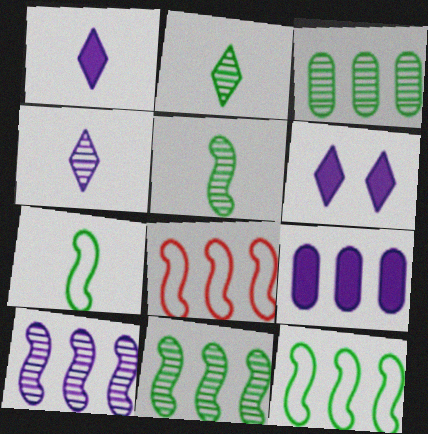[]